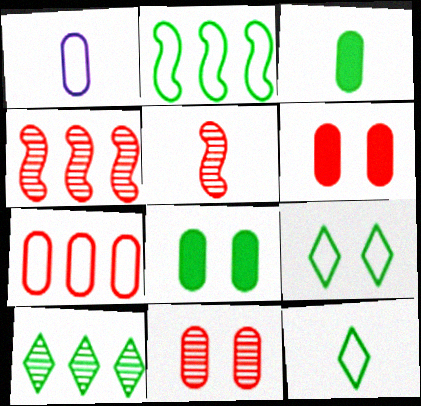[]